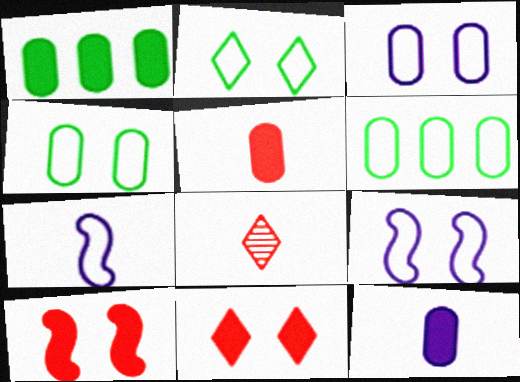[[1, 8, 9]]